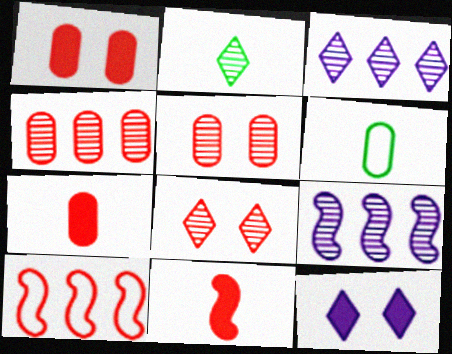[[2, 3, 8], 
[2, 5, 9], 
[7, 8, 10]]